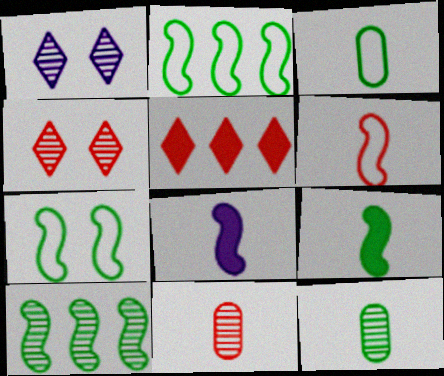[[1, 10, 11], 
[7, 9, 10]]